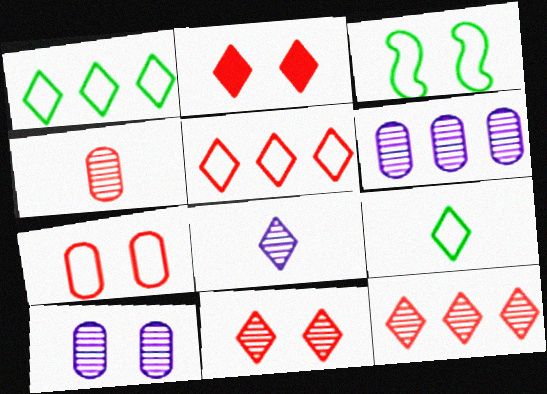[[1, 2, 8], 
[2, 3, 10]]